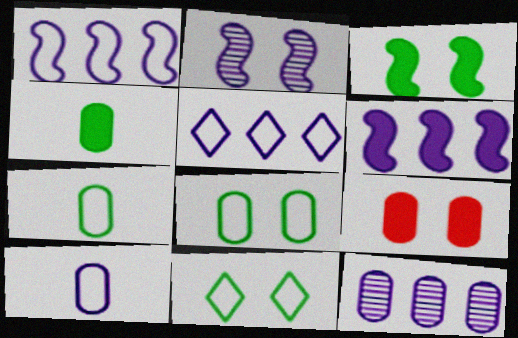[[2, 9, 11], 
[5, 6, 12], 
[7, 9, 12]]